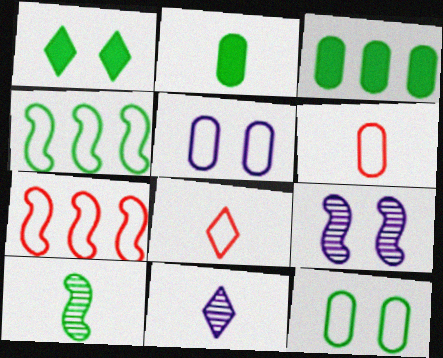[[3, 8, 9], 
[4, 5, 8]]